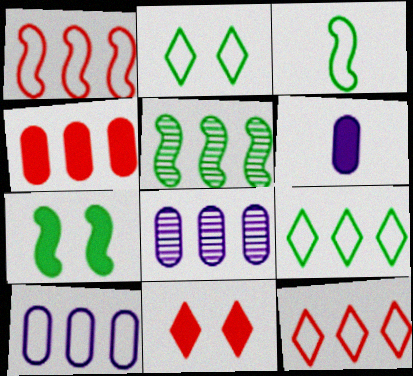[[1, 9, 10], 
[3, 5, 7], 
[3, 8, 11]]